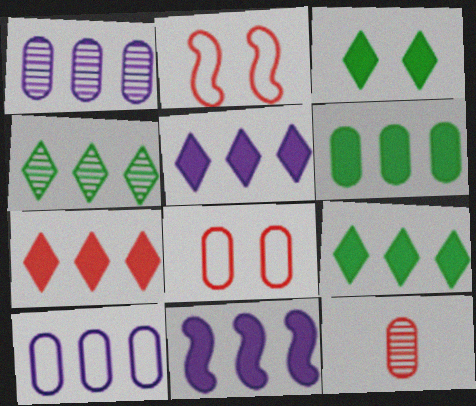[[2, 7, 12], 
[5, 7, 9], 
[6, 7, 11]]